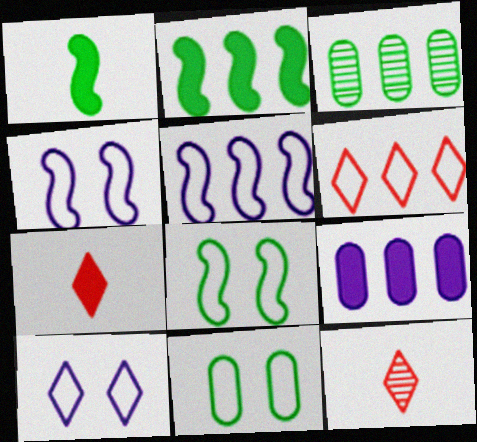[[3, 4, 7], 
[8, 9, 12]]